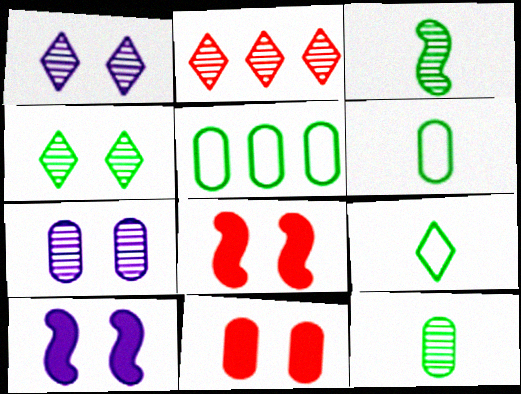[[2, 3, 7], 
[2, 6, 10]]